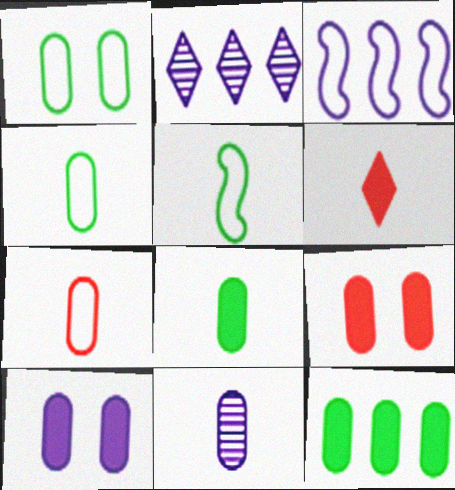[[2, 5, 9], 
[5, 6, 11], 
[7, 8, 11]]